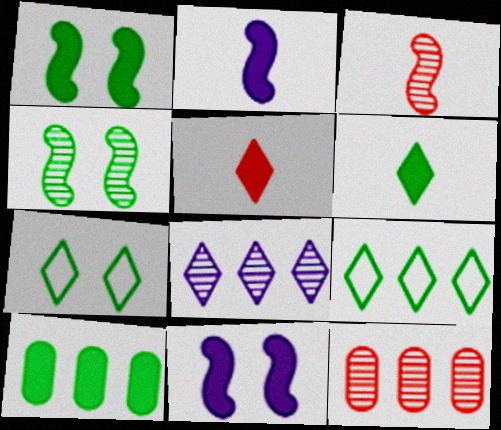[[1, 6, 10], 
[2, 7, 12], 
[5, 7, 8], 
[5, 10, 11]]